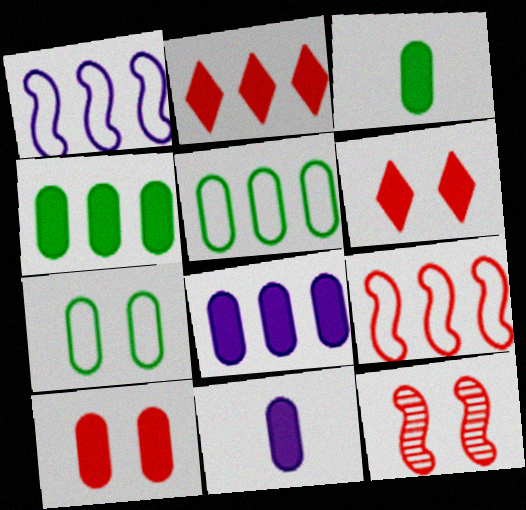[[3, 8, 10], 
[4, 10, 11]]